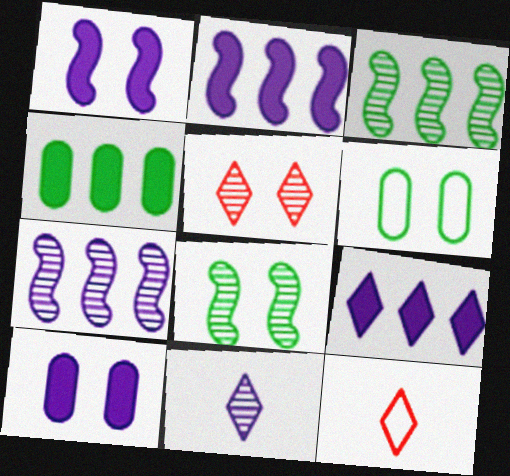[[1, 5, 6], 
[3, 10, 12]]